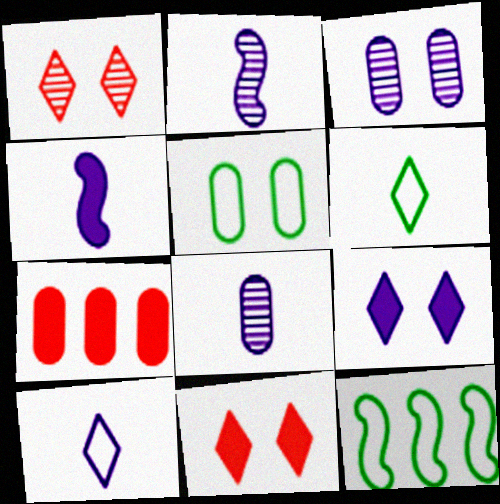[[4, 8, 10], 
[5, 6, 12], 
[5, 7, 8], 
[8, 11, 12]]